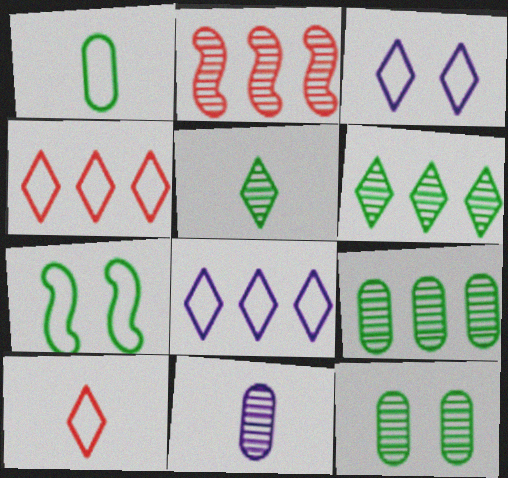[]